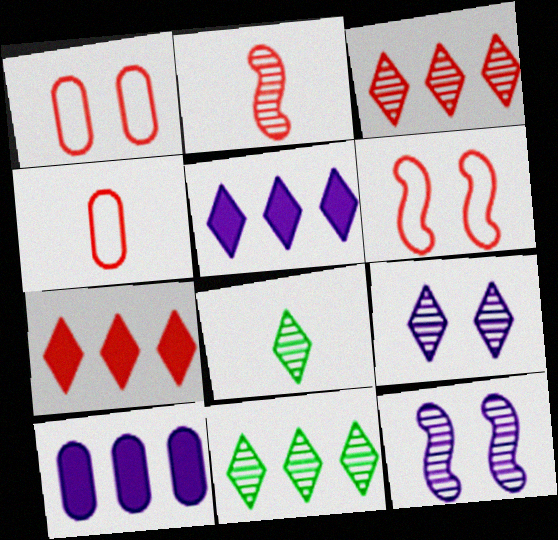[[1, 2, 7], 
[3, 8, 9], 
[6, 8, 10]]